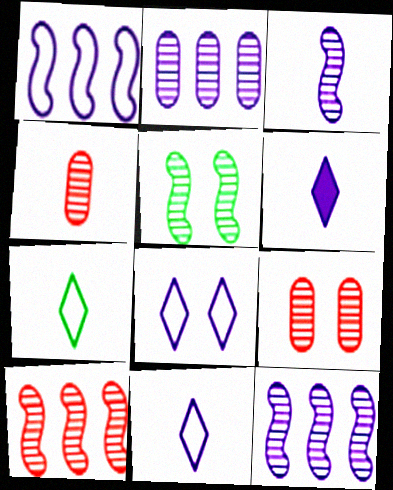[[3, 5, 10]]